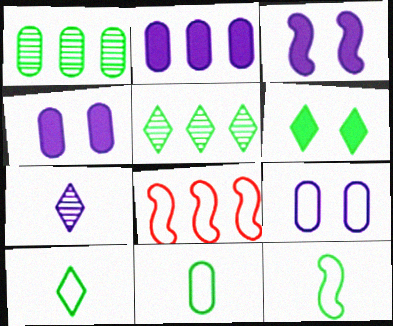[[1, 6, 12], 
[2, 5, 8], 
[5, 6, 10], 
[8, 9, 10], 
[10, 11, 12]]